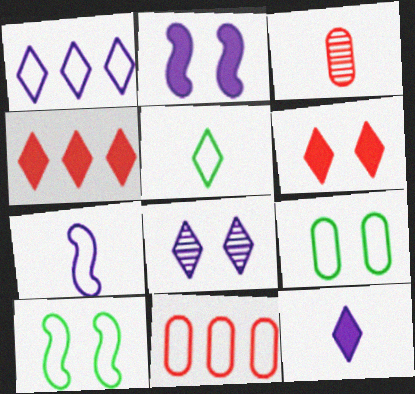[[1, 8, 12], 
[4, 5, 8]]